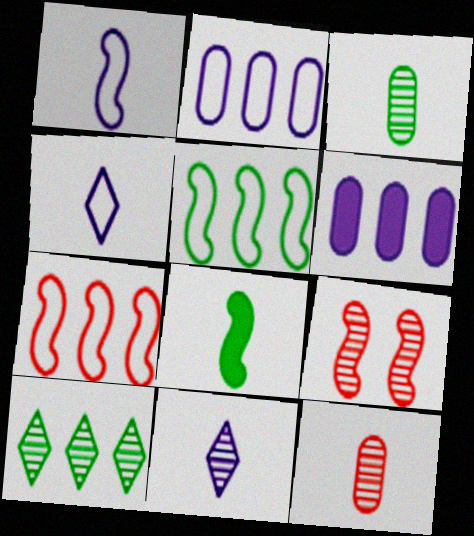[[4, 8, 12], 
[6, 7, 10]]